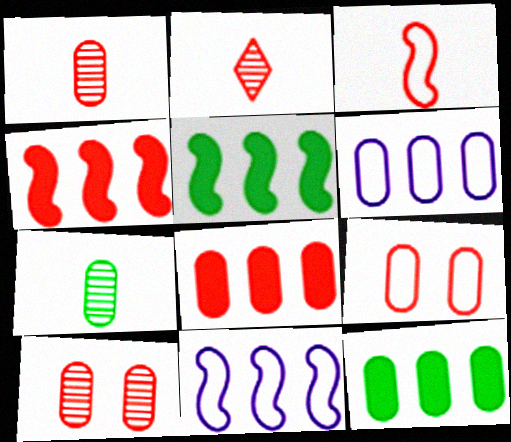[[1, 8, 9], 
[2, 4, 9]]